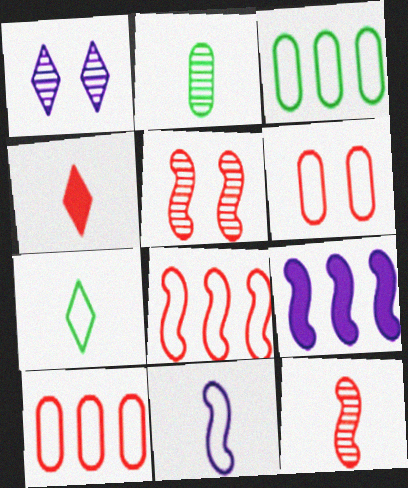[[2, 4, 11], 
[4, 5, 10]]